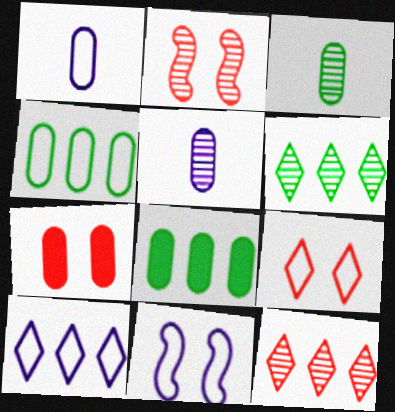[[1, 10, 11], 
[2, 5, 6], 
[2, 7, 9], 
[4, 5, 7]]